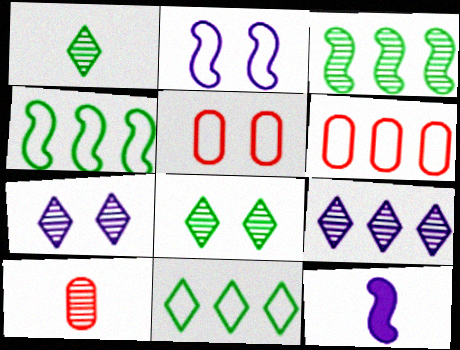[[3, 7, 10], 
[6, 8, 12]]